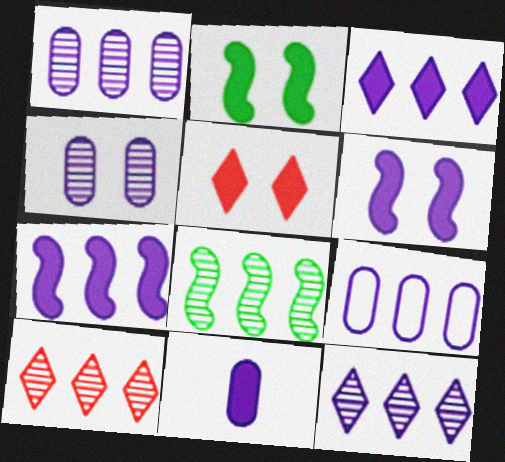[[1, 8, 10], 
[3, 6, 11], 
[4, 9, 11], 
[7, 9, 12]]